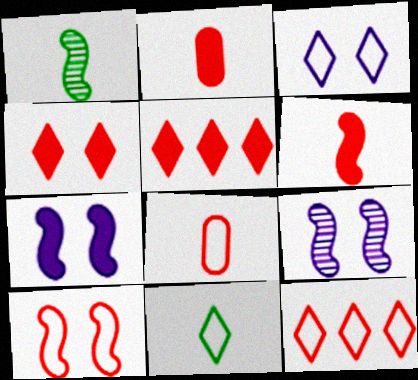[[3, 11, 12], 
[8, 10, 12]]